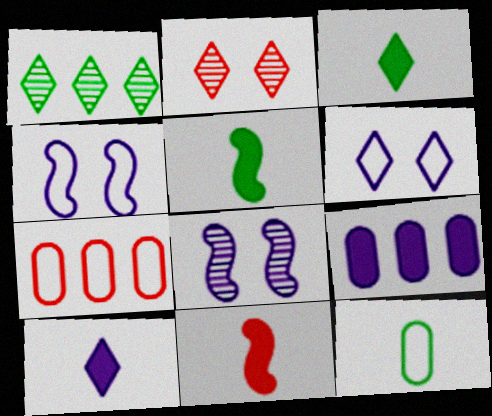[[2, 7, 11], 
[3, 7, 8]]